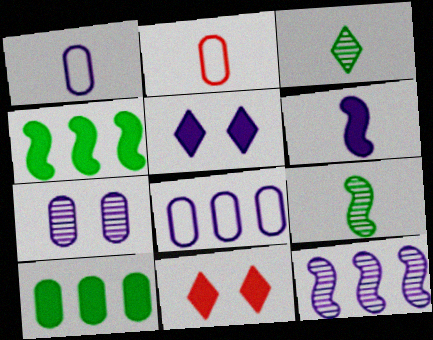[[1, 5, 12], 
[2, 3, 6], 
[2, 7, 10], 
[6, 10, 11], 
[8, 9, 11]]